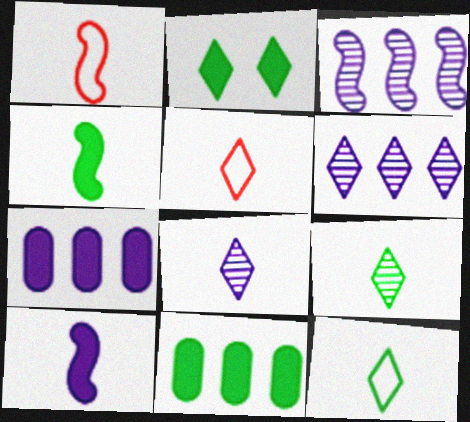[[2, 4, 11], 
[2, 5, 6]]